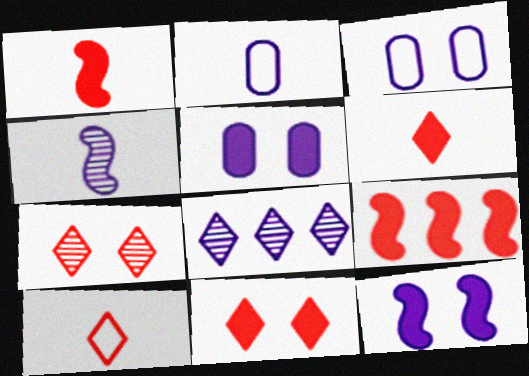[[2, 8, 12]]